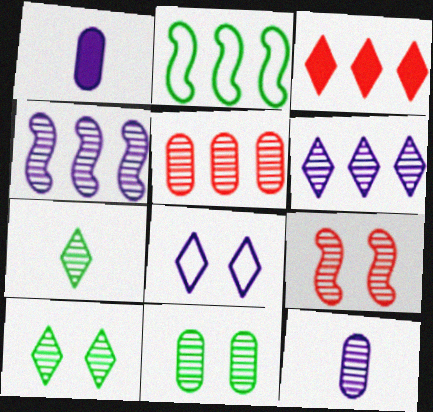[[1, 4, 8], 
[3, 7, 8], 
[5, 11, 12]]